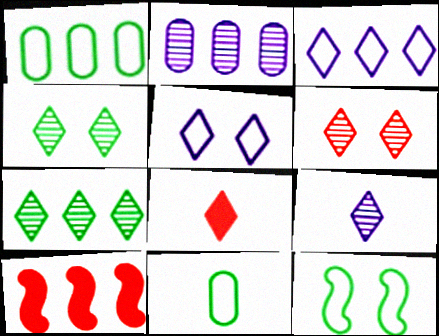[[2, 8, 12], 
[3, 4, 8], 
[5, 7, 8], 
[6, 7, 9]]